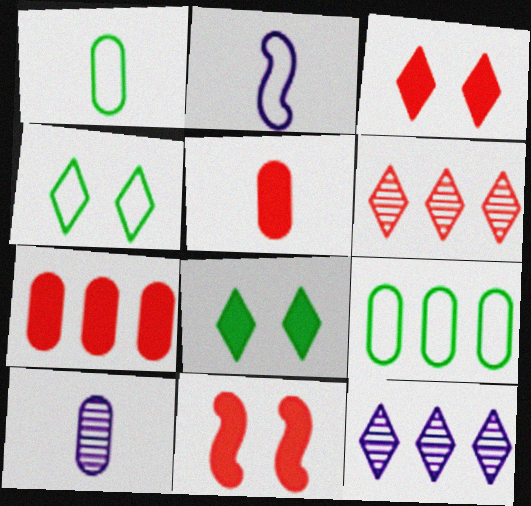[[1, 5, 10], 
[1, 11, 12]]